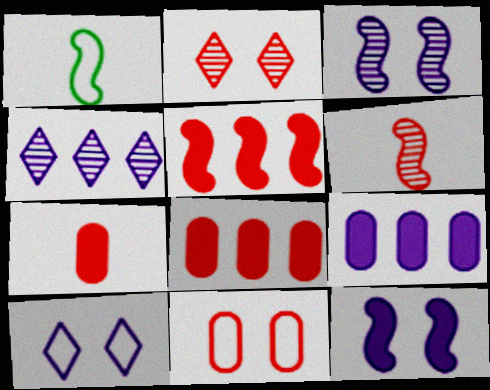[[1, 2, 9], 
[1, 3, 5]]